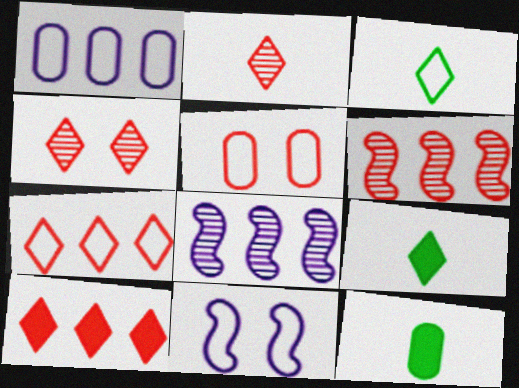[[5, 8, 9]]